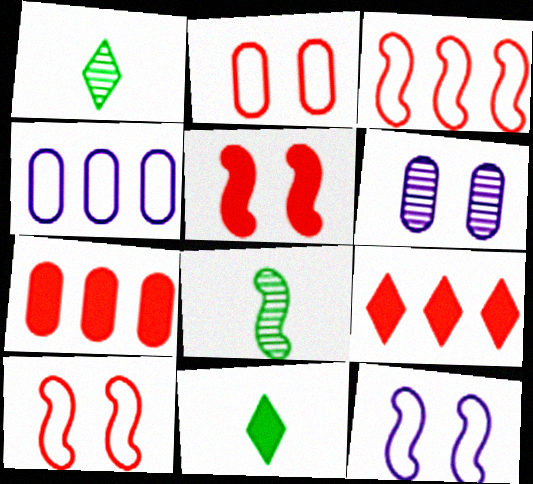[[1, 4, 5], 
[1, 7, 12], 
[3, 6, 11]]